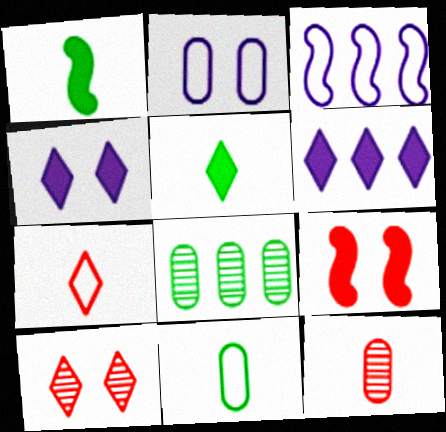[]